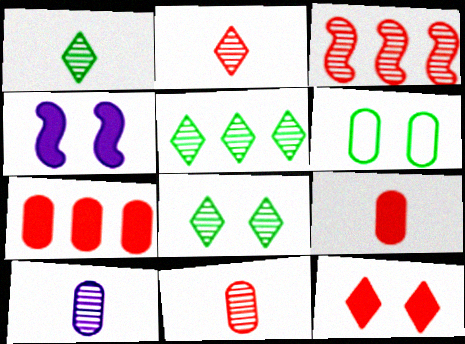[[1, 5, 8], 
[3, 8, 10], 
[6, 7, 10]]